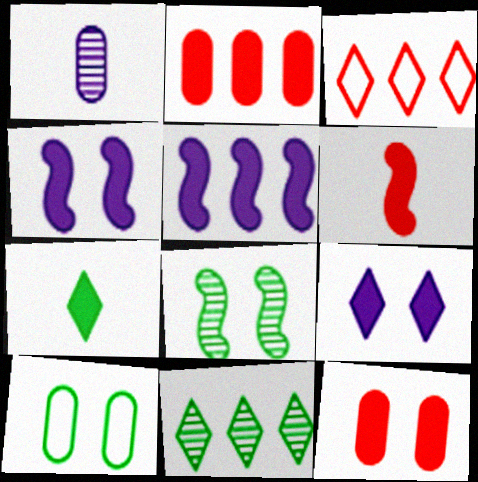[[1, 2, 10], 
[2, 4, 7], 
[5, 7, 12]]